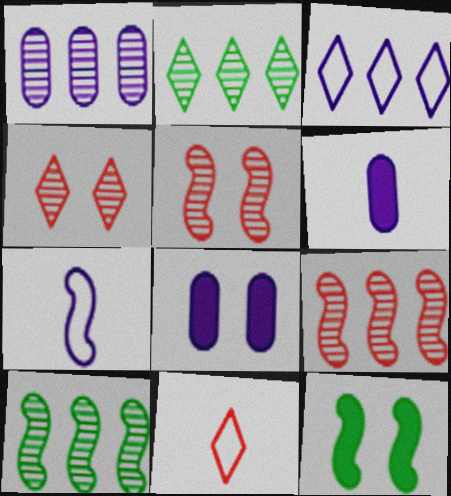[[1, 2, 9], 
[1, 11, 12], 
[7, 9, 12], 
[8, 10, 11]]